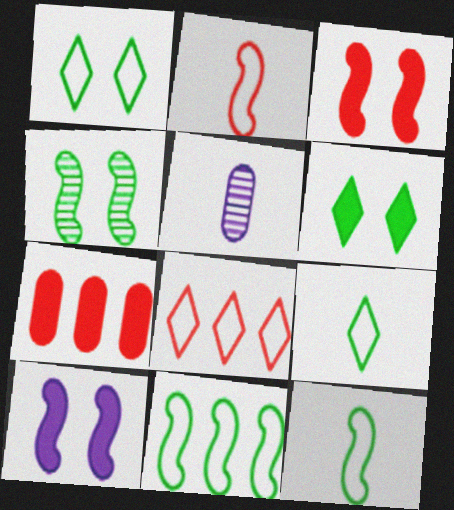[]